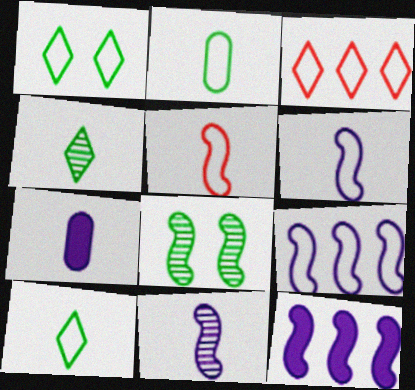[[3, 7, 8], 
[4, 5, 7], 
[5, 8, 12]]